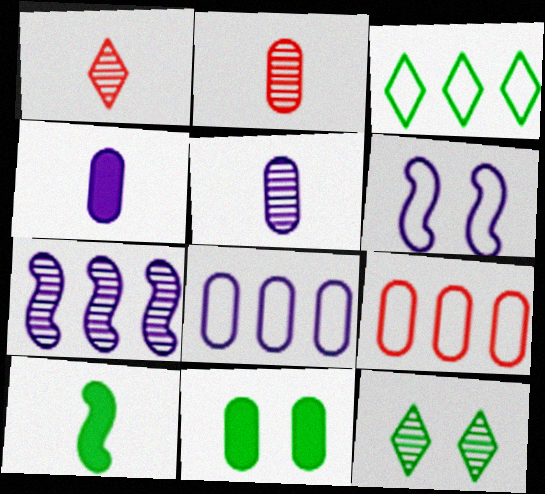[[2, 7, 12], 
[2, 8, 11], 
[5, 9, 11]]